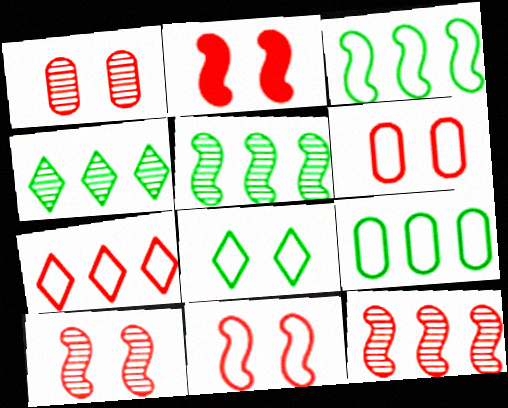[[2, 10, 11]]